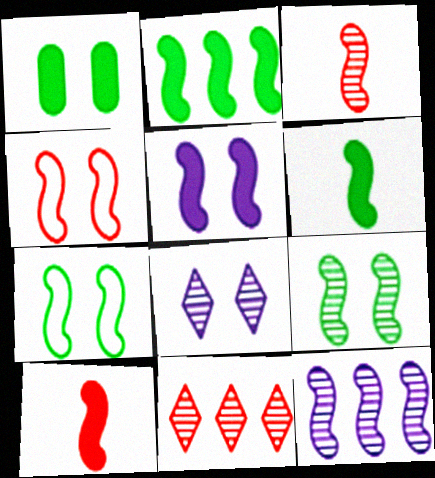[[1, 4, 8], 
[2, 5, 10], 
[3, 9, 12], 
[4, 5, 9], 
[4, 6, 12], 
[7, 10, 12]]